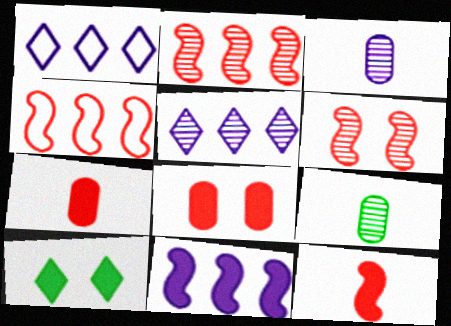[[3, 4, 10], 
[4, 6, 12], 
[5, 6, 9], 
[7, 10, 11]]